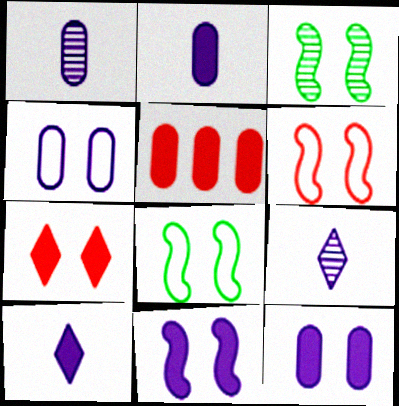[[3, 4, 7], 
[3, 6, 11], 
[5, 8, 9]]